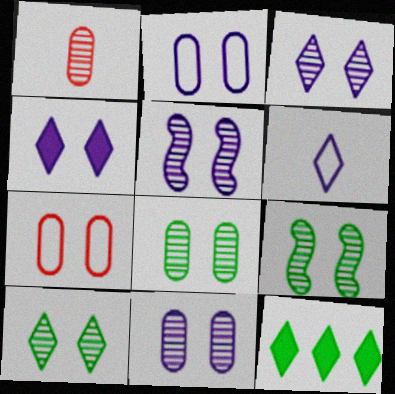[[2, 4, 5], 
[3, 5, 11], 
[4, 7, 9], 
[8, 9, 10]]